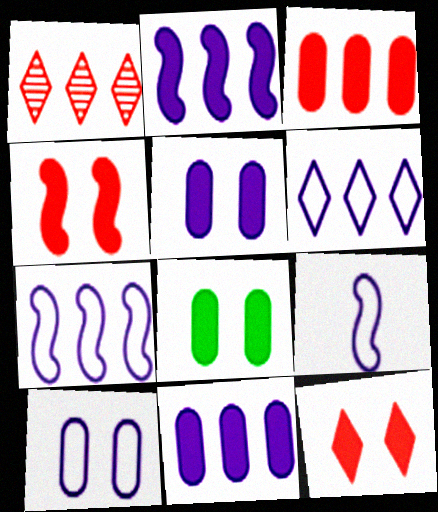[[1, 8, 9], 
[6, 9, 10]]